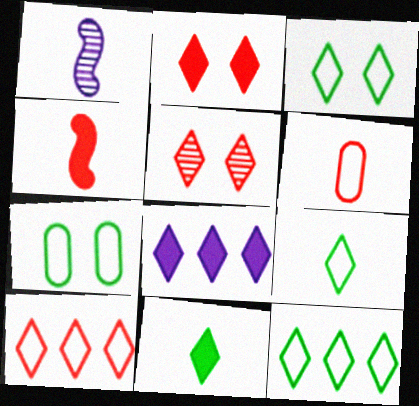[[1, 6, 11], 
[2, 8, 11], 
[3, 9, 12], 
[5, 8, 9]]